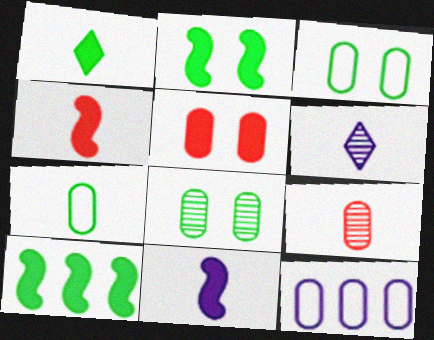[[4, 6, 7]]